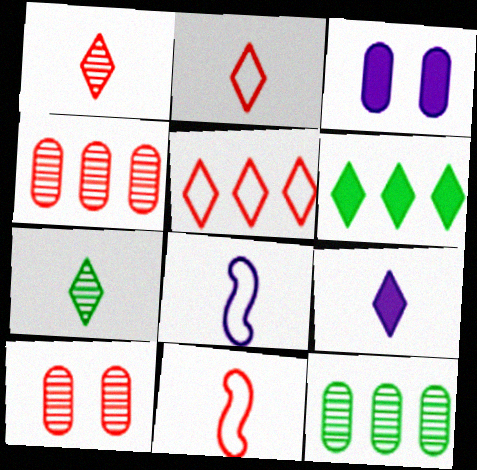[[2, 7, 9], 
[6, 8, 10]]